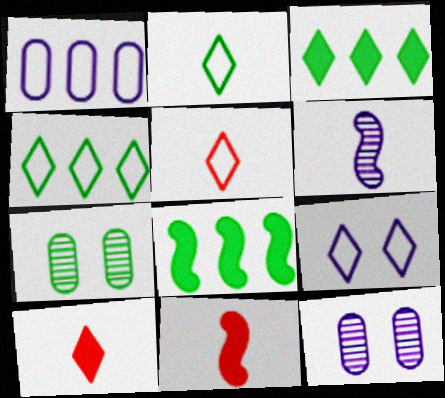[[2, 7, 8], 
[4, 5, 9], 
[4, 11, 12], 
[5, 8, 12]]